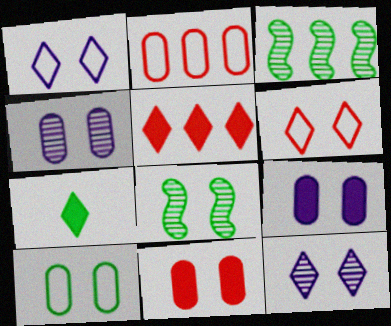[[1, 8, 11], 
[3, 7, 10], 
[4, 10, 11], 
[6, 8, 9]]